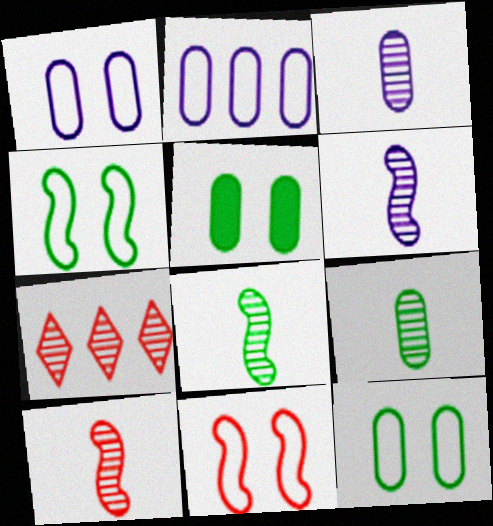[[6, 8, 10]]